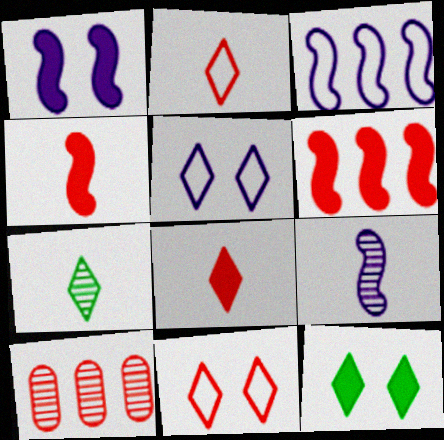[[1, 3, 9], 
[4, 10, 11]]